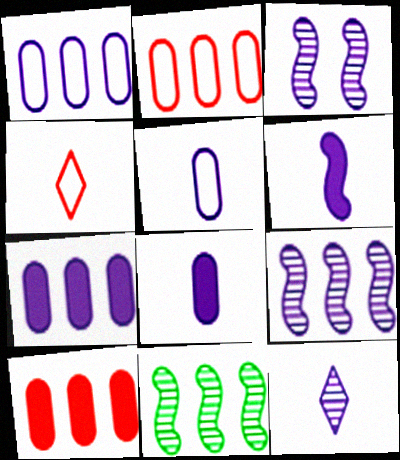[[5, 6, 12]]